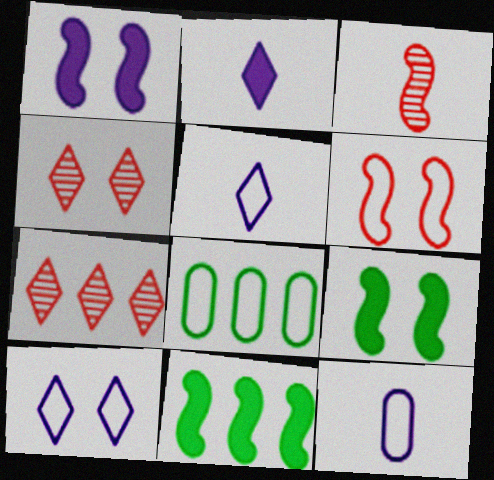[[4, 11, 12], 
[5, 6, 8], 
[7, 9, 12]]